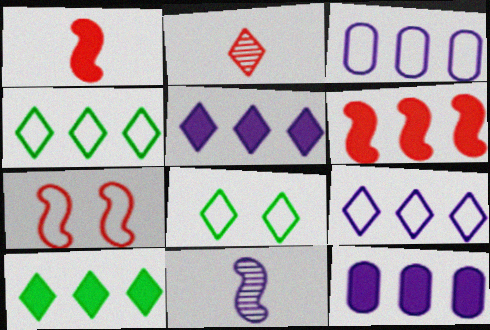[[2, 5, 8], 
[6, 10, 12]]